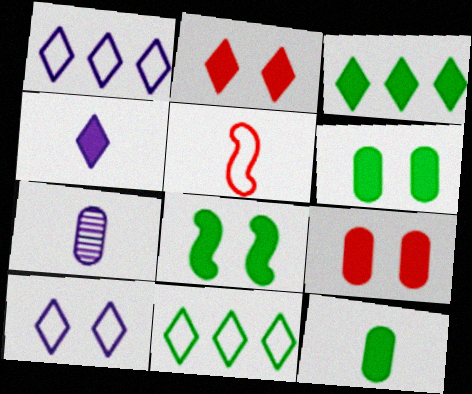[[2, 3, 4], 
[3, 8, 12]]